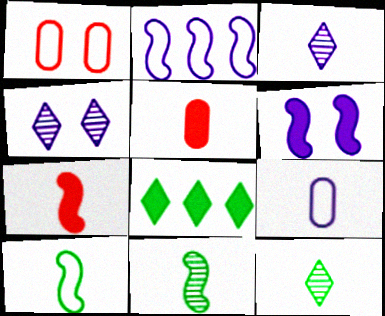[[3, 5, 10], 
[5, 6, 8], 
[7, 9, 12]]